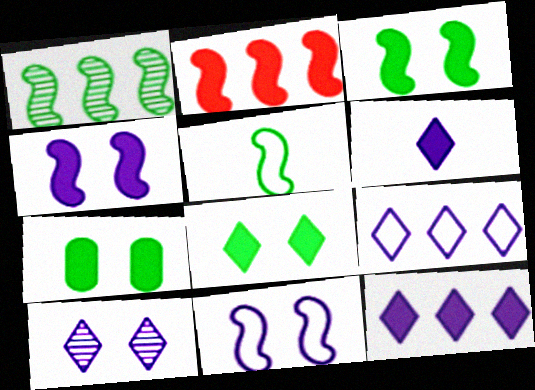[[1, 3, 5], 
[2, 6, 7], 
[3, 7, 8], 
[6, 9, 10]]